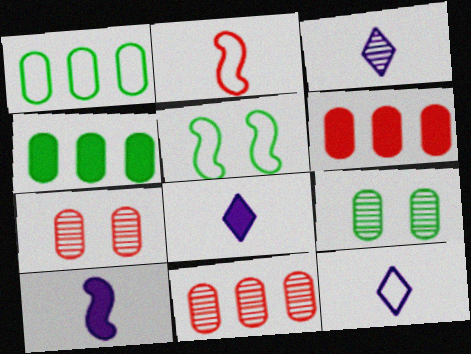[[3, 5, 6], 
[3, 8, 12], 
[5, 8, 11]]